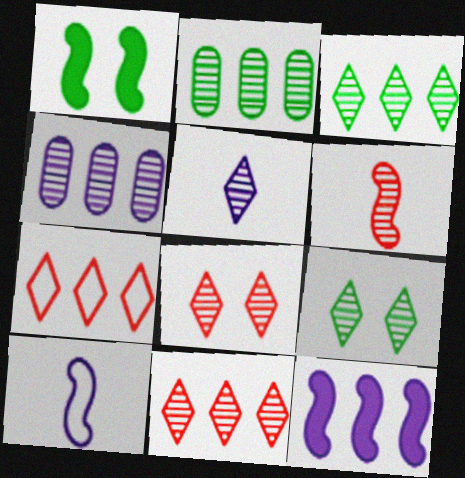[[2, 7, 12], 
[3, 5, 8], 
[4, 6, 9], 
[5, 9, 11]]